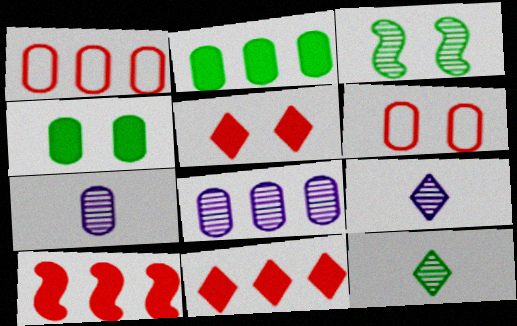[[1, 2, 8], 
[1, 4, 7], 
[2, 6, 7]]